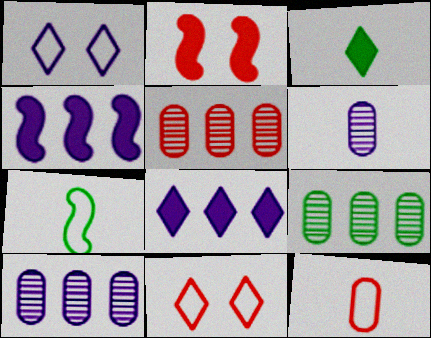[[1, 4, 6], 
[5, 9, 10]]